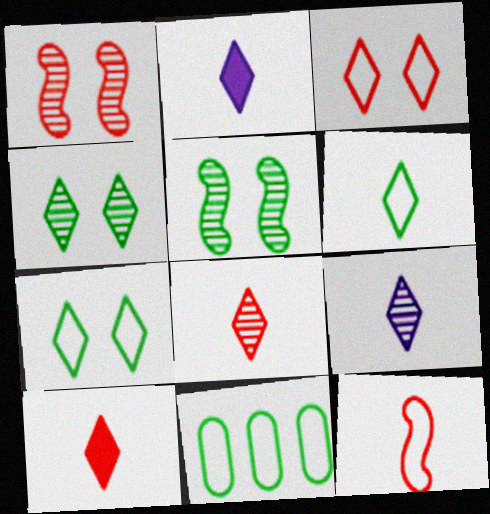[[1, 2, 11], 
[2, 6, 8], 
[6, 9, 10]]